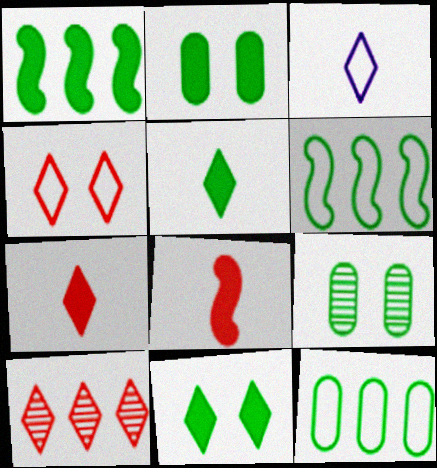[[1, 2, 5], 
[3, 10, 11], 
[4, 7, 10], 
[5, 6, 9]]